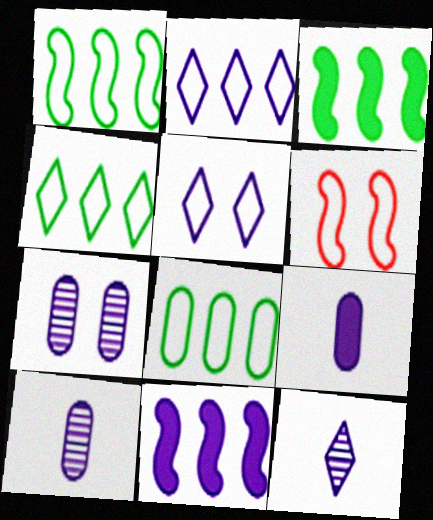[[1, 4, 8], 
[5, 10, 11]]